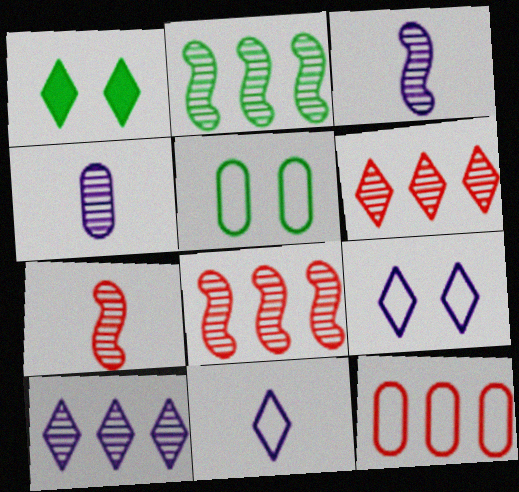[[1, 3, 12], 
[1, 6, 11]]